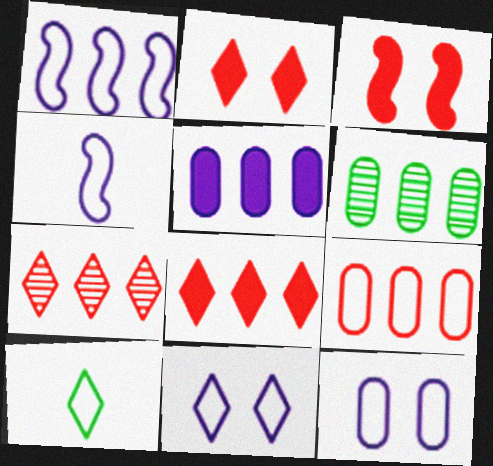[[1, 6, 8], 
[2, 4, 6], 
[5, 6, 9]]